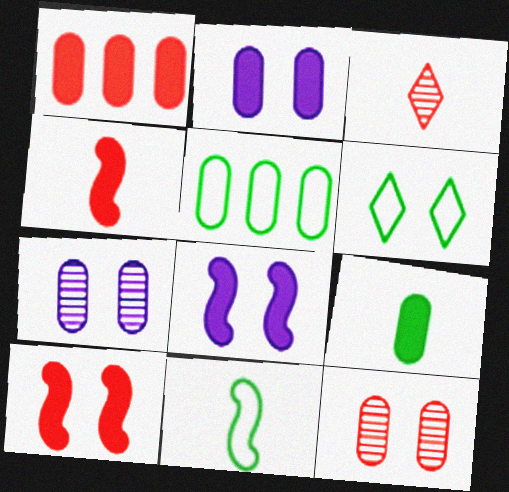[[1, 2, 9], 
[3, 5, 8], 
[5, 6, 11], 
[6, 7, 10], 
[6, 8, 12]]